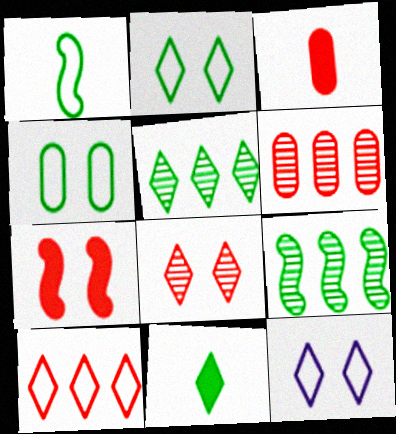[[2, 5, 11], 
[3, 9, 12], 
[4, 9, 11]]